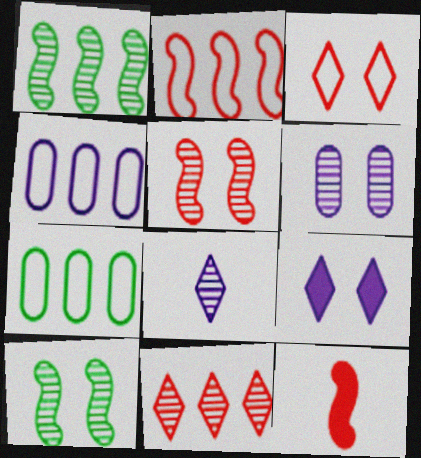[[2, 5, 12]]